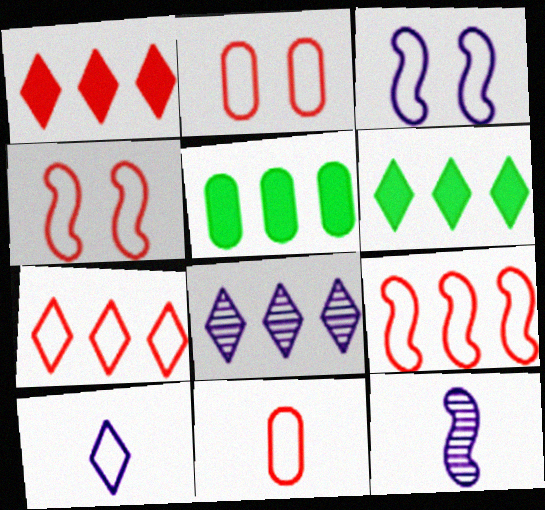[[2, 6, 12], 
[4, 7, 11], 
[5, 8, 9], 
[6, 7, 8]]